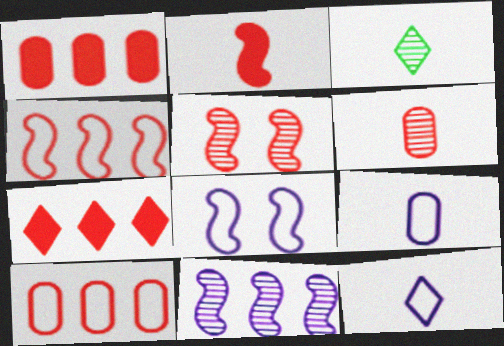[[1, 3, 8], 
[2, 3, 9], 
[2, 4, 5]]